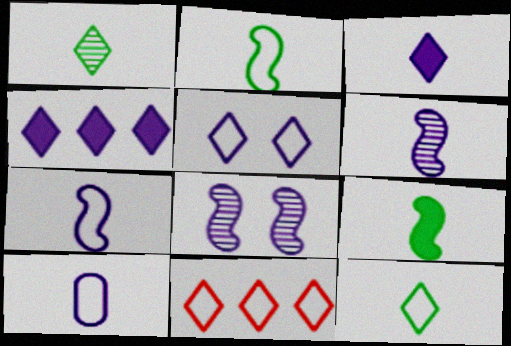[[3, 6, 10], 
[4, 8, 10], 
[5, 11, 12]]